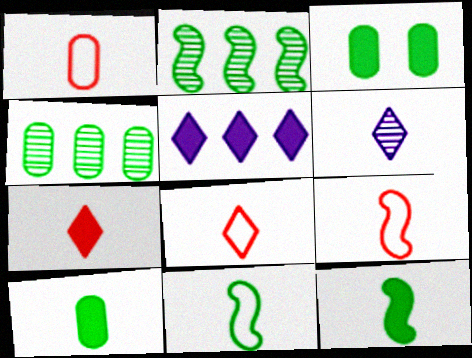[[1, 6, 12], 
[1, 8, 9], 
[6, 9, 10]]